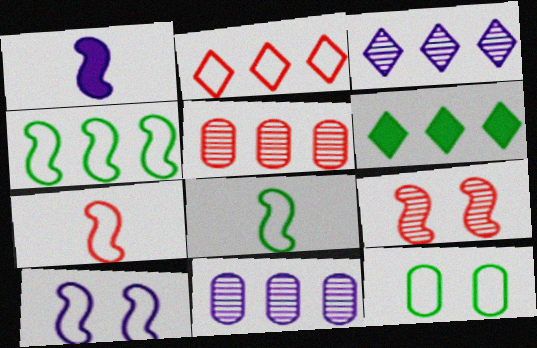[[1, 4, 9], 
[2, 3, 6], 
[4, 7, 10]]